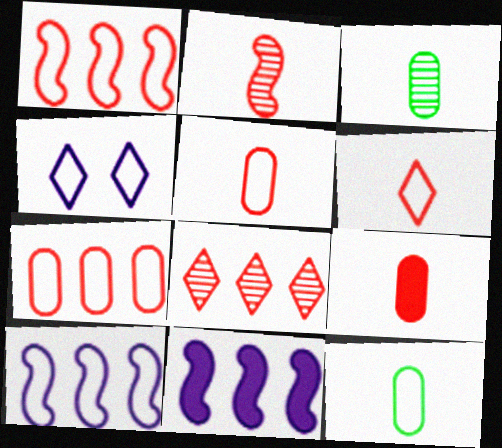[[1, 4, 12], 
[2, 6, 9]]